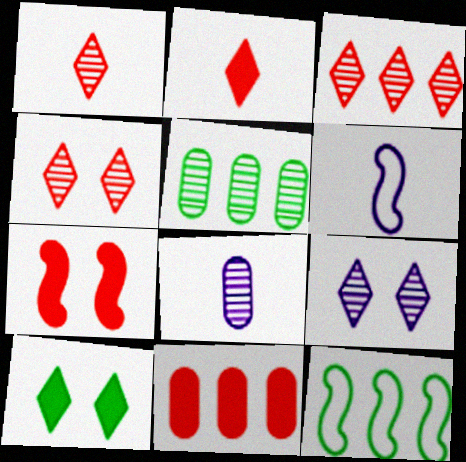[[1, 3, 4], 
[2, 7, 11]]